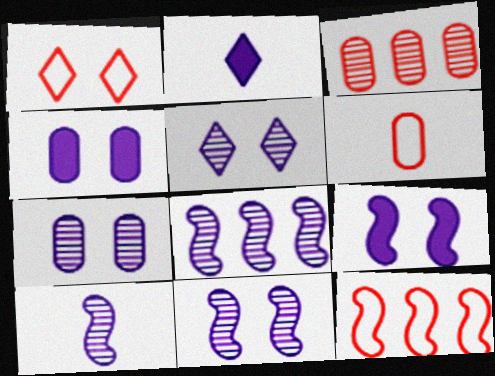[[1, 6, 12], 
[5, 7, 11], 
[8, 10, 11]]